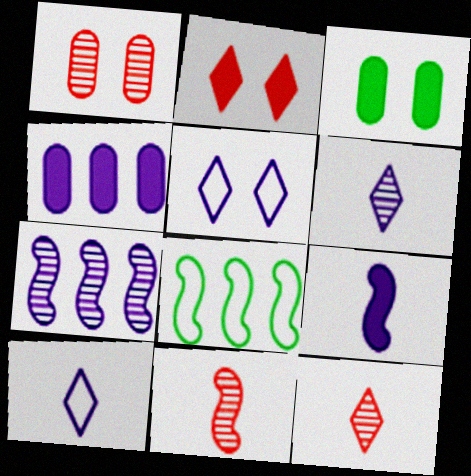[]